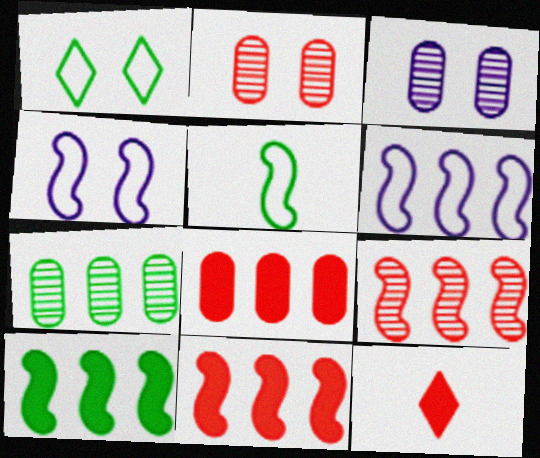[[4, 7, 12], 
[6, 9, 10]]